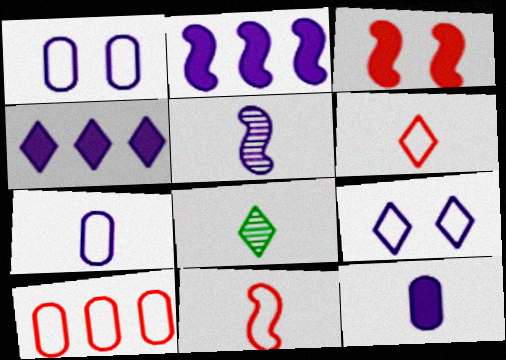[[1, 4, 5], 
[8, 11, 12]]